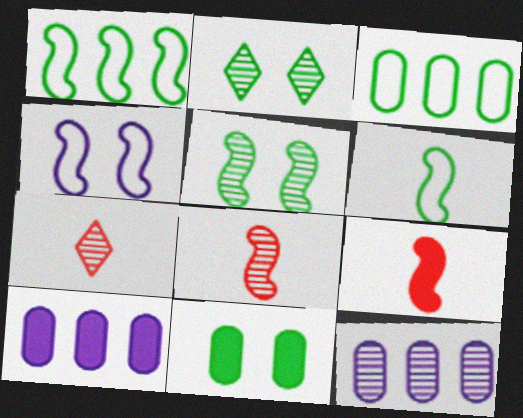[[2, 8, 12], 
[5, 7, 12]]